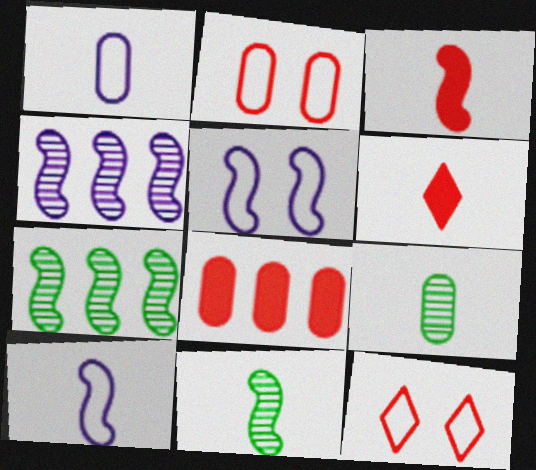[[1, 6, 11], 
[3, 5, 7], 
[3, 10, 11], 
[6, 9, 10]]